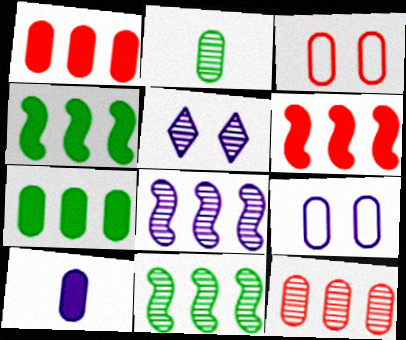[[1, 2, 9]]